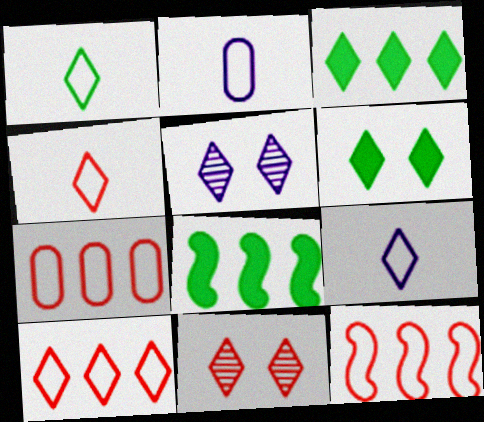[[1, 4, 9], 
[2, 8, 11], 
[3, 4, 5], 
[3, 9, 11], 
[7, 10, 12]]